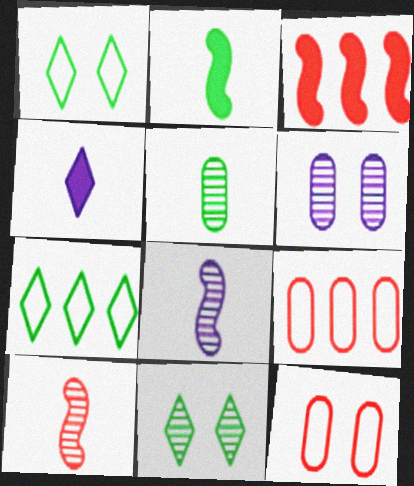[]